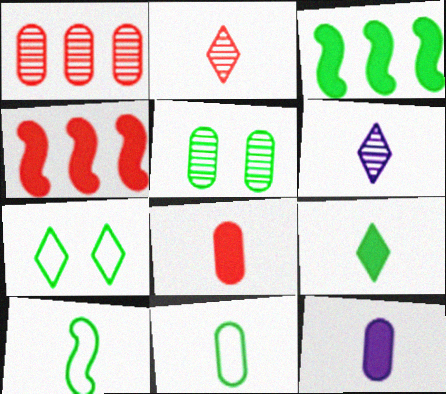[[2, 10, 12], 
[6, 8, 10]]